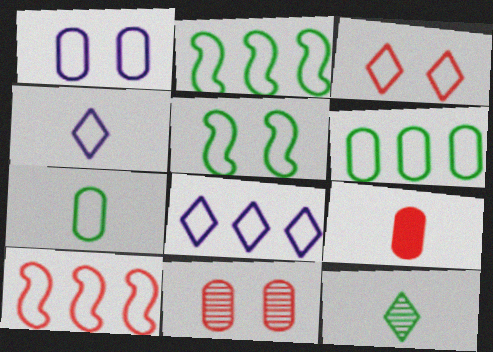[[1, 3, 5], 
[6, 8, 10]]